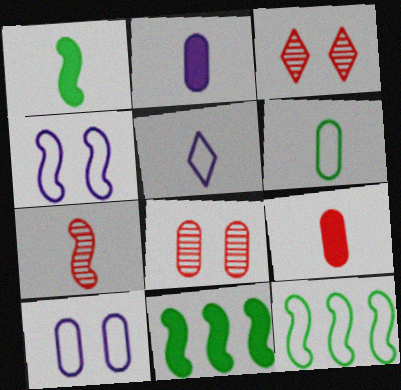[[2, 3, 12], 
[4, 7, 11], 
[5, 8, 11]]